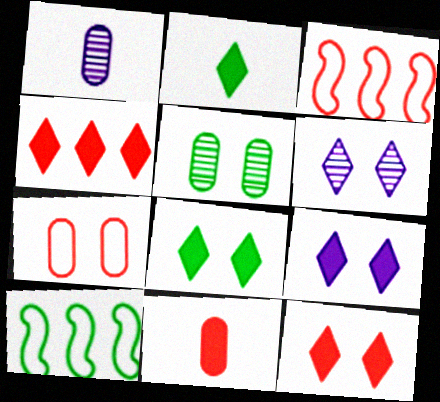[[1, 3, 8], 
[1, 10, 12], 
[2, 4, 9], 
[2, 5, 10], 
[6, 10, 11], 
[8, 9, 12]]